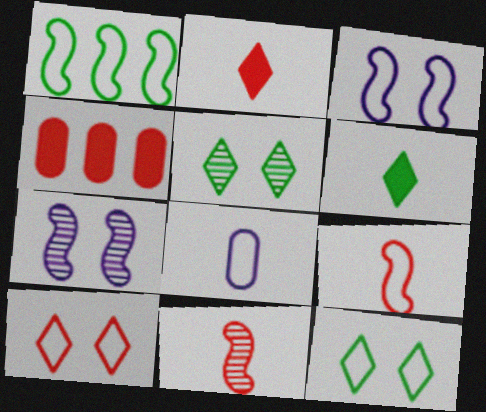[[1, 3, 9], 
[1, 8, 10], 
[4, 10, 11], 
[6, 8, 11]]